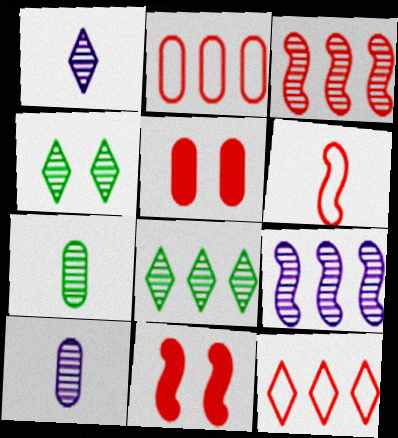[[3, 4, 10], 
[3, 6, 11]]